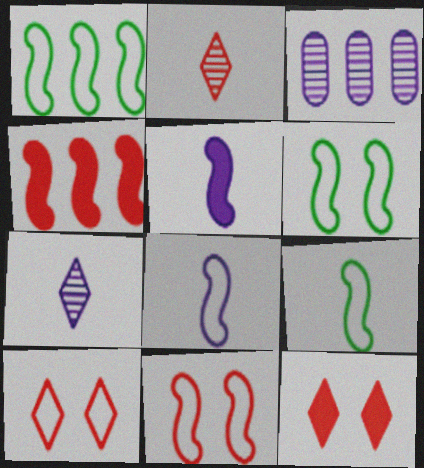[[1, 6, 9], 
[1, 8, 11], 
[3, 9, 12]]